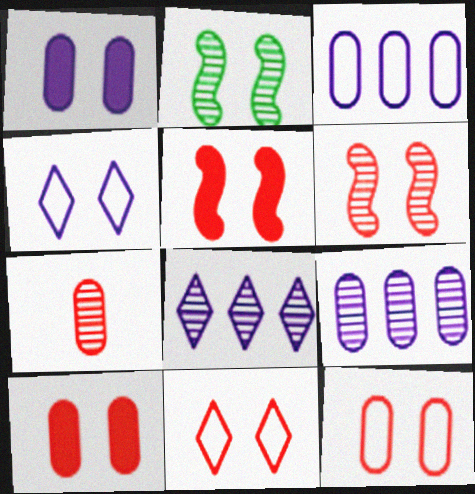[[1, 2, 11], 
[2, 4, 10], 
[2, 7, 8], 
[6, 10, 11]]